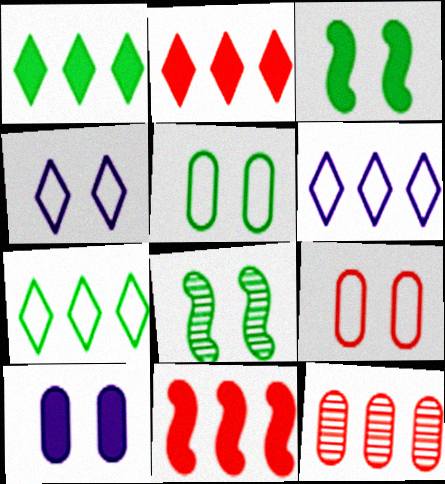[]